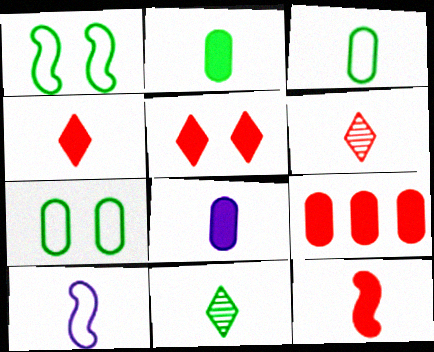[[2, 6, 10], 
[5, 9, 12]]